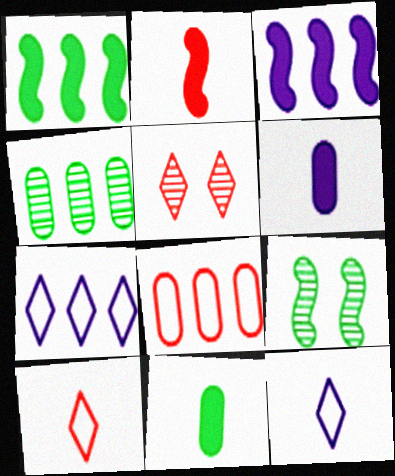[[2, 5, 8]]